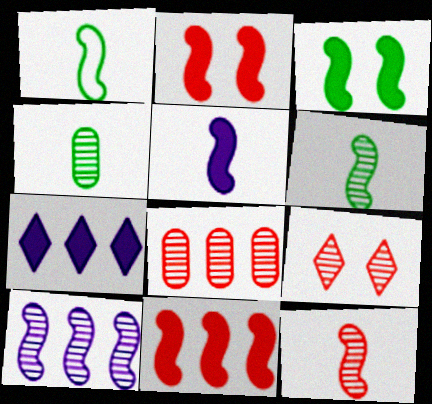[[1, 2, 10], 
[1, 5, 12], 
[3, 5, 11], 
[4, 9, 10], 
[8, 9, 12]]